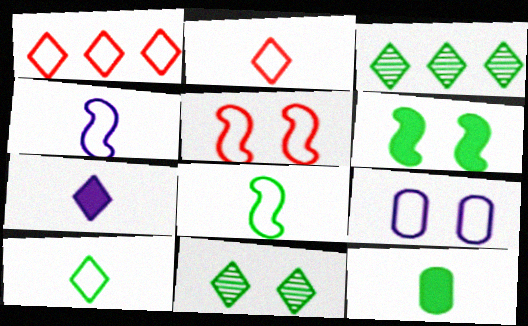[[1, 7, 11], 
[1, 8, 9]]